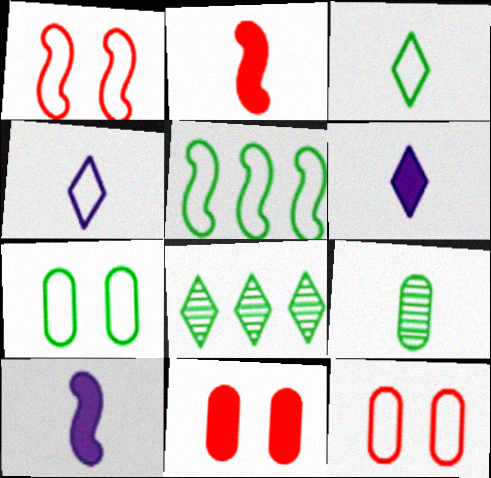[[2, 4, 9], 
[3, 5, 7], 
[4, 5, 12], 
[8, 10, 12]]